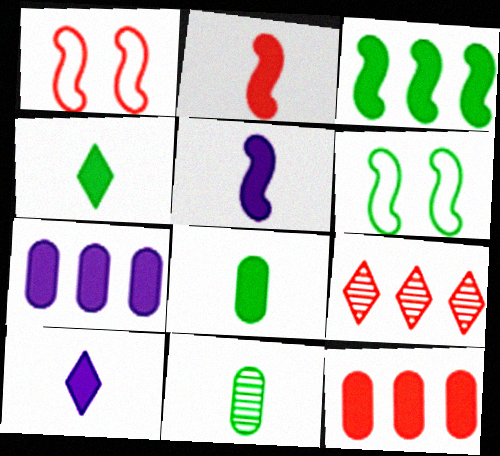[[2, 8, 10]]